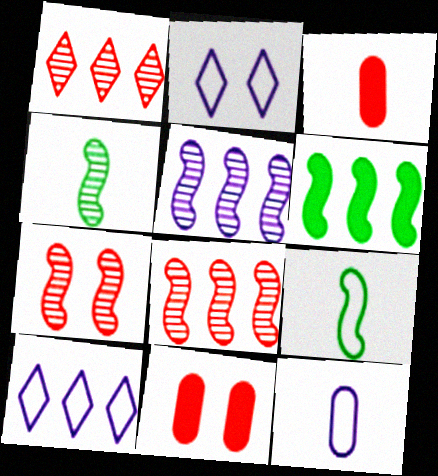[[4, 5, 7], 
[4, 10, 11]]